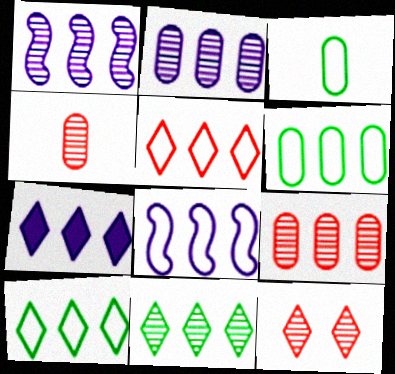[[1, 9, 11], 
[2, 7, 8], 
[5, 6, 8], 
[5, 7, 11]]